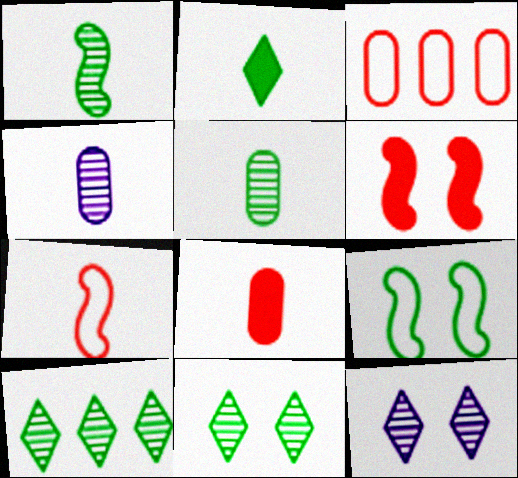[[2, 4, 7]]